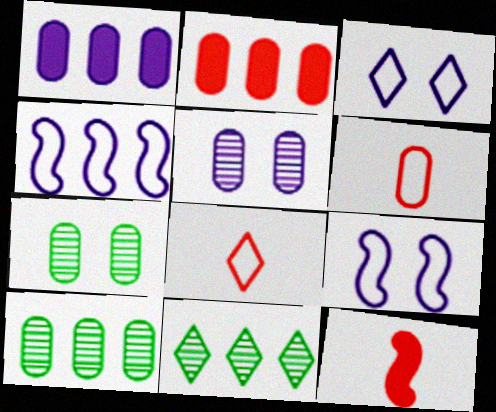[[1, 6, 7], 
[2, 4, 11], 
[3, 10, 12]]